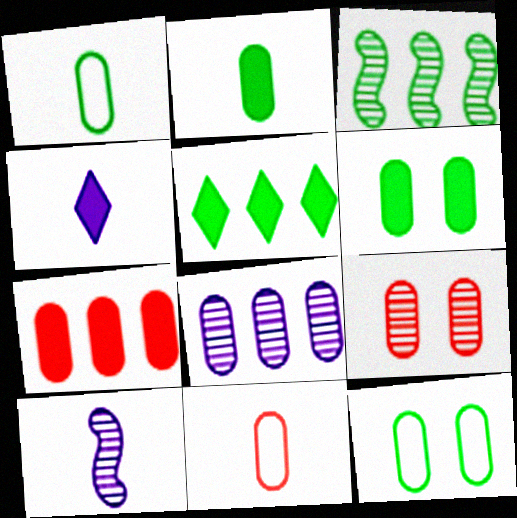[[6, 8, 11], 
[7, 9, 11]]